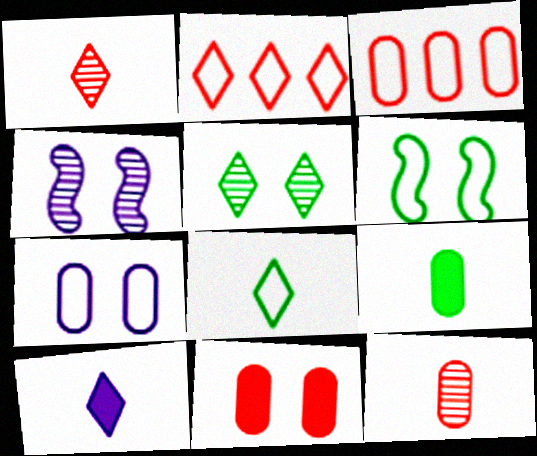[[1, 8, 10], 
[2, 4, 9], 
[2, 5, 10], 
[3, 11, 12]]